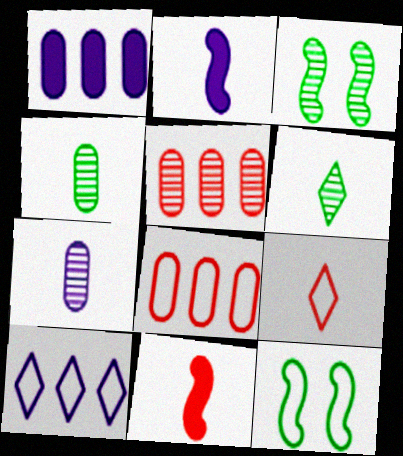[[1, 3, 9], 
[2, 4, 9]]